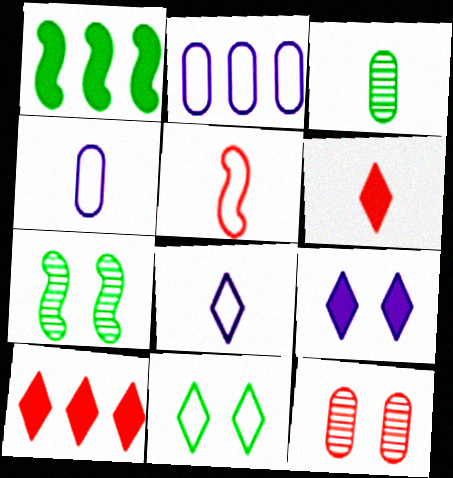[[1, 3, 11], 
[1, 8, 12], 
[2, 5, 11], 
[2, 6, 7], 
[4, 7, 10], 
[5, 10, 12]]